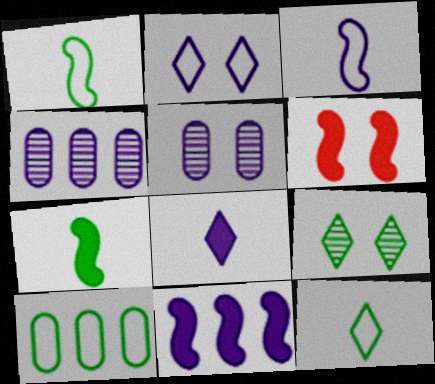[[4, 6, 12], 
[6, 7, 11], 
[7, 9, 10]]